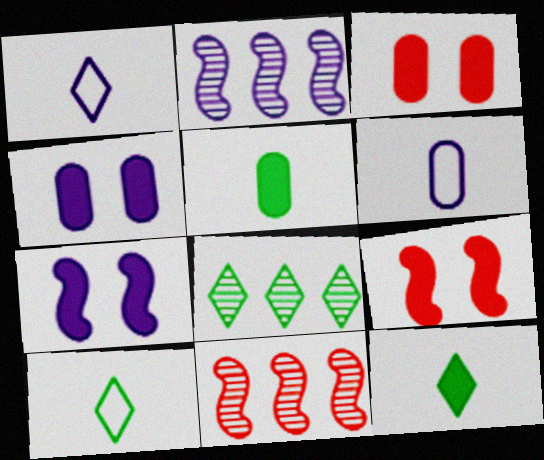[[1, 2, 4], 
[2, 3, 10], 
[4, 10, 11], 
[6, 8, 9]]